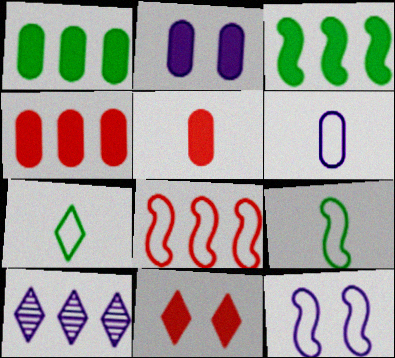[[1, 2, 5], 
[1, 8, 10], 
[7, 10, 11], 
[8, 9, 12]]